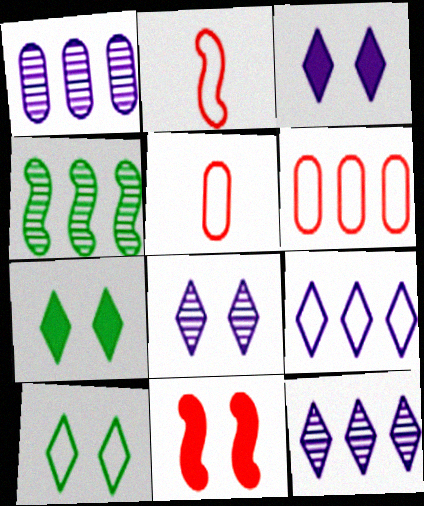[[1, 2, 7], 
[3, 4, 5]]